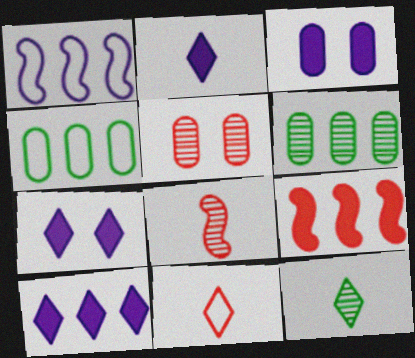[[2, 7, 10], 
[2, 11, 12], 
[4, 7, 8], 
[5, 9, 11]]